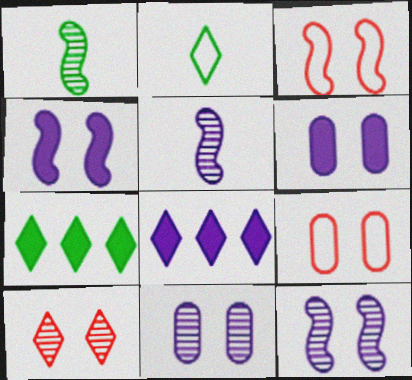[[1, 8, 9], 
[2, 8, 10], 
[5, 7, 9]]